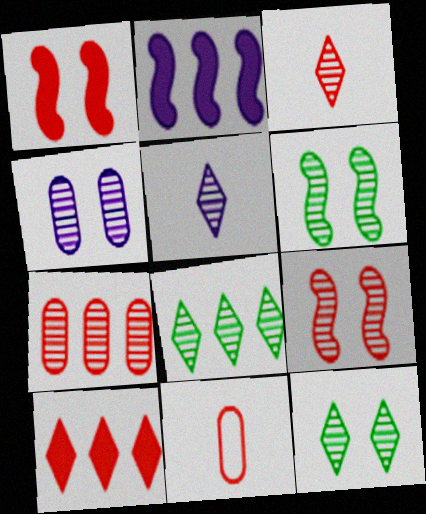[[2, 11, 12], 
[3, 7, 9], 
[4, 9, 12], 
[5, 6, 7], 
[9, 10, 11]]